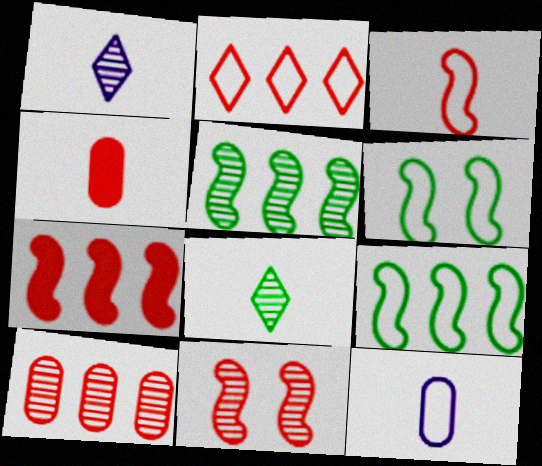[[2, 4, 11], 
[2, 6, 12], 
[2, 7, 10], 
[3, 7, 11]]